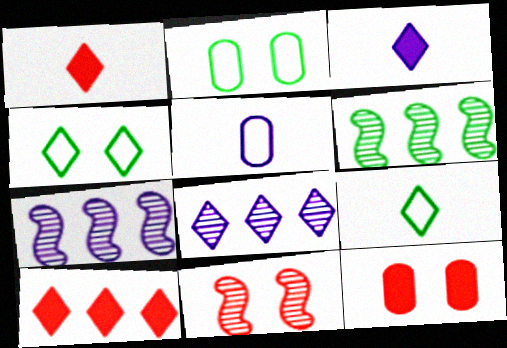[[1, 2, 7], 
[1, 4, 8], 
[7, 9, 12]]